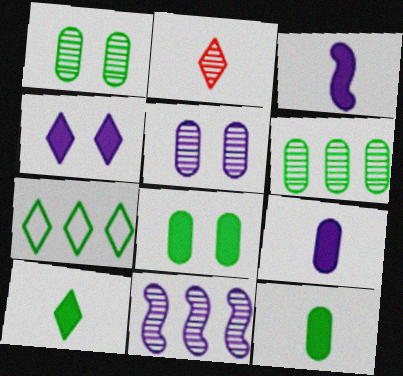[[1, 2, 11], 
[2, 4, 7]]